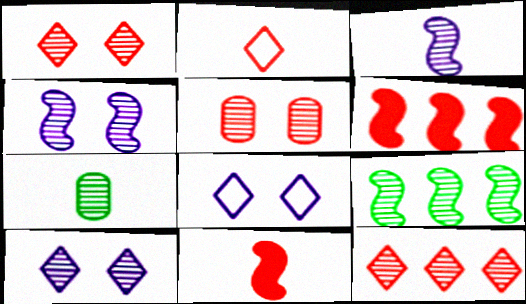[[2, 5, 6], 
[4, 7, 12], 
[6, 7, 8]]